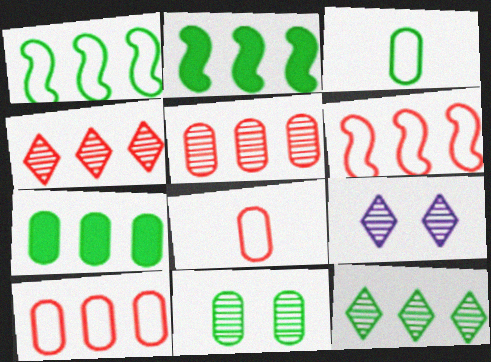[[1, 7, 12], 
[2, 8, 9], 
[3, 7, 11]]